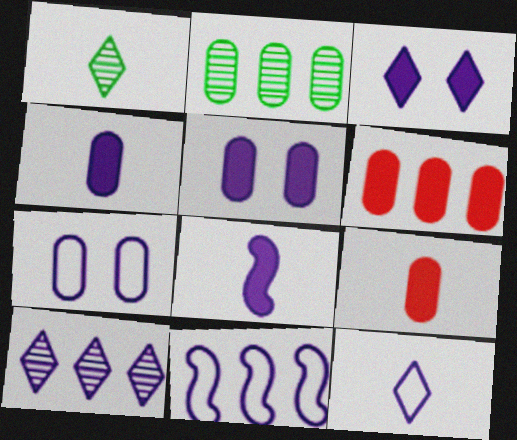[[2, 7, 9], 
[3, 10, 12], 
[7, 8, 10], 
[7, 11, 12]]